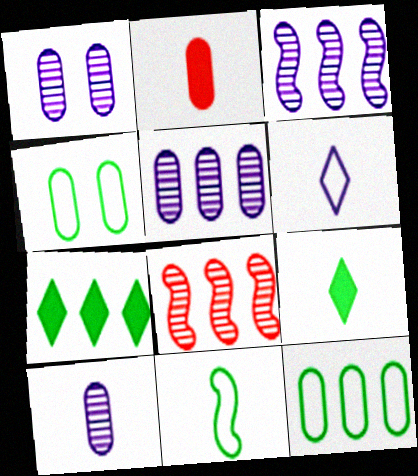[[1, 2, 12], 
[1, 5, 10], 
[2, 4, 5]]